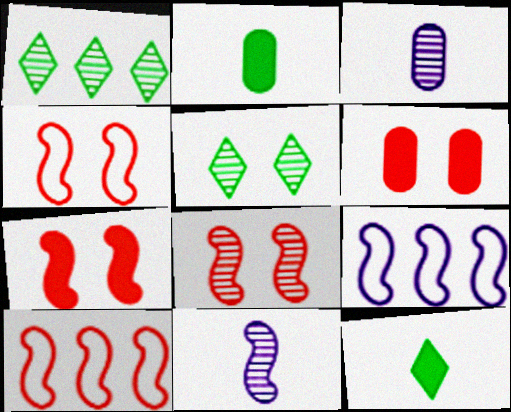[[1, 3, 8], 
[4, 7, 8]]